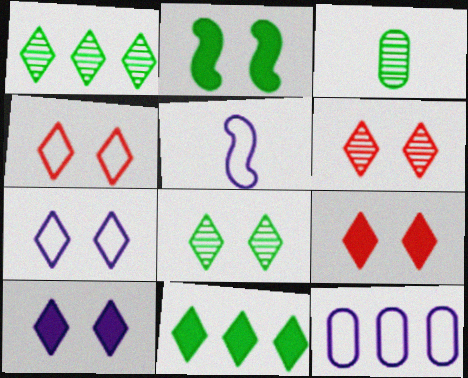[[4, 6, 9], 
[4, 8, 10], 
[5, 7, 12], 
[7, 8, 9]]